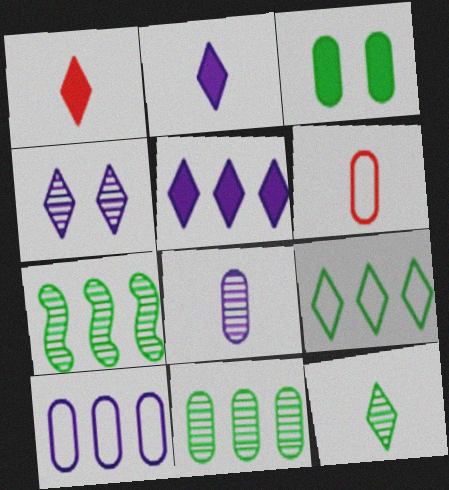[[1, 4, 9]]